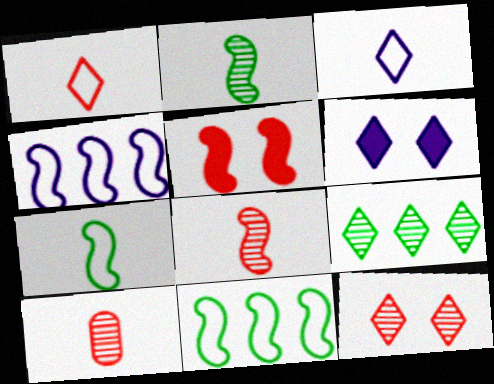[[1, 6, 9], 
[2, 4, 5], 
[6, 10, 11]]